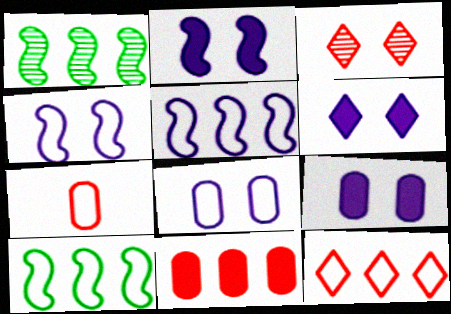[[1, 6, 7], 
[2, 6, 9]]